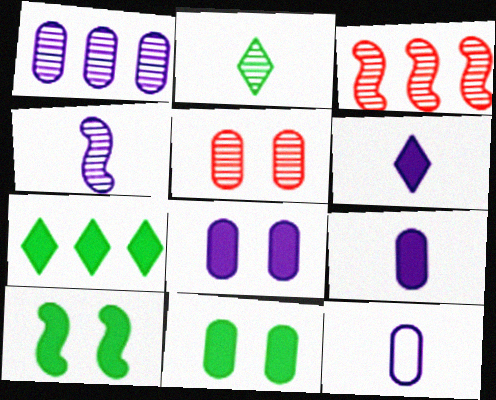[[1, 8, 12], 
[4, 6, 12]]